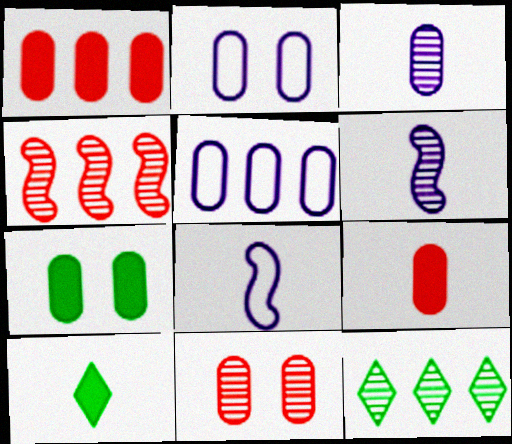[[2, 4, 10], 
[2, 7, 11], 
[6, 11, 12]]